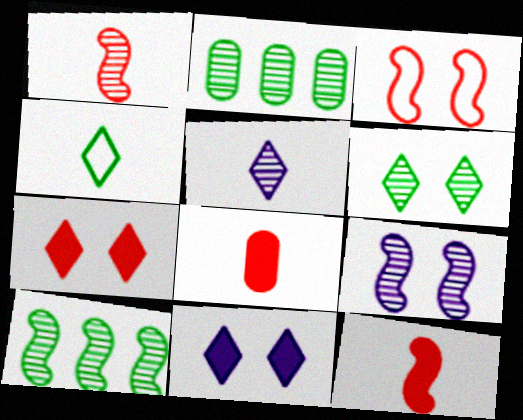[[1, 9, 10]]